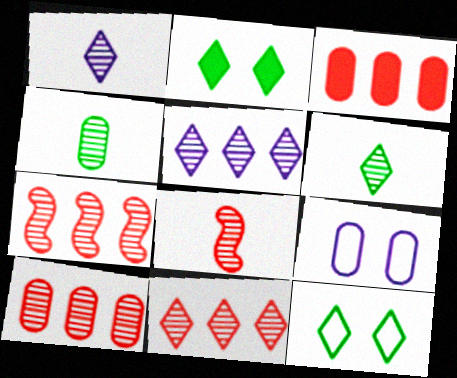[[1, 4, 8], 
[3, 4, 9], 
[7, 10, 11]]